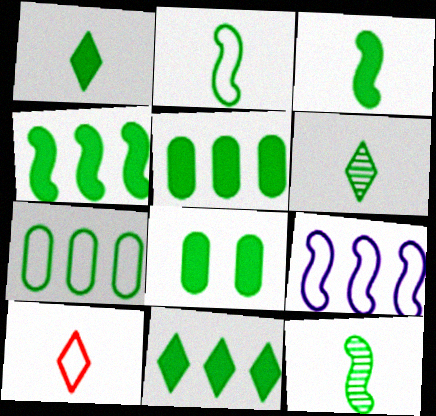[[1, 4, 8], 
[2, 3, 12], 
[3, 8, 11], 
[4, 5, 11]]